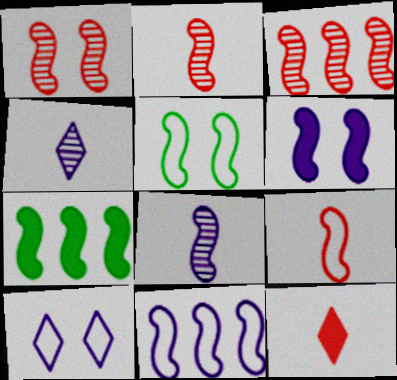[[1, 2, 3], 
[1, 5, 6], 
[3, 7, 11], 
[5, 9, 11], 
[6, 8, 11]]